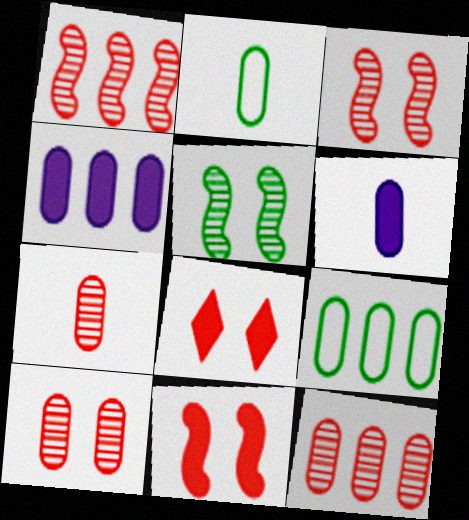[[2, 4, 10], 
[2, 6, 7], 
[4, 9, 12], 
[6, 9, 10], 
[7, 10, 12]]